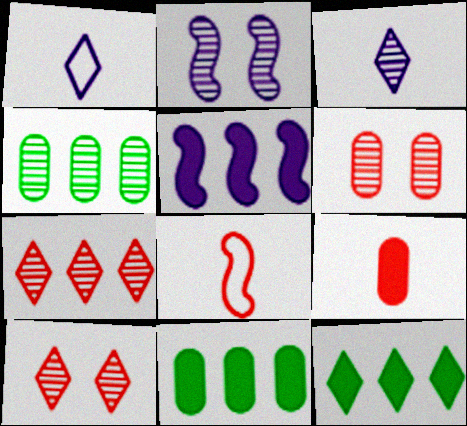[[1, 10, 12]]